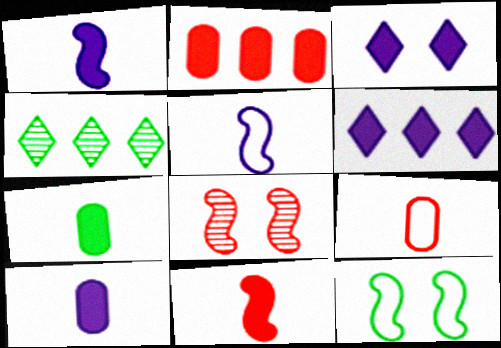[[4, 7, 12]]